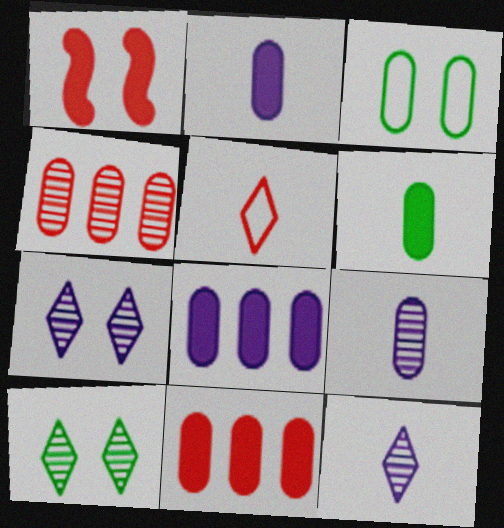[[1, 3, 7], 
[1, 4, 5], 
[2, 3, 4], 
[3, 9, 11]]